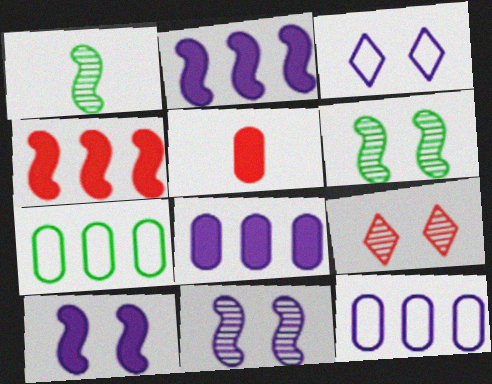[]